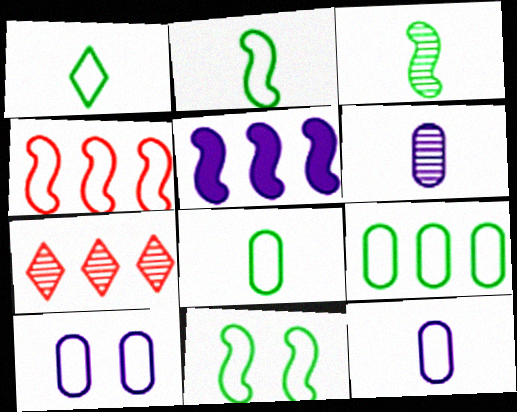[[1, 2, 8], 
[1, 4, 10], 
[1, 9, 11], 
[5, 7, 9]]